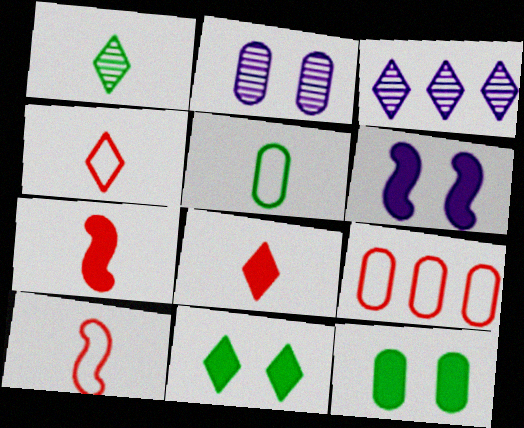[[1, 6, 9], 
[3, 4, 11], 
[3, 10, 12]]